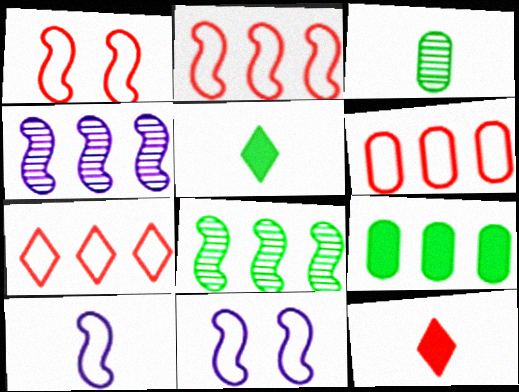[[2, 6, 7], 
[3, 10, 12], 
[4, 7, 9]]